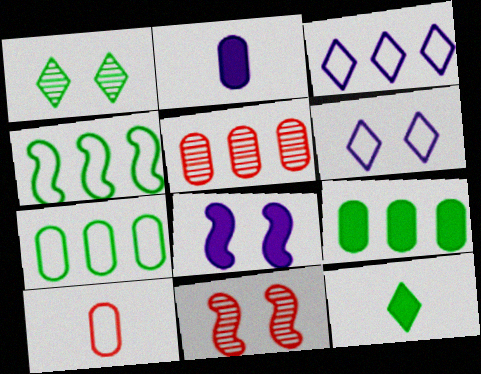[[4, 6, 10]]